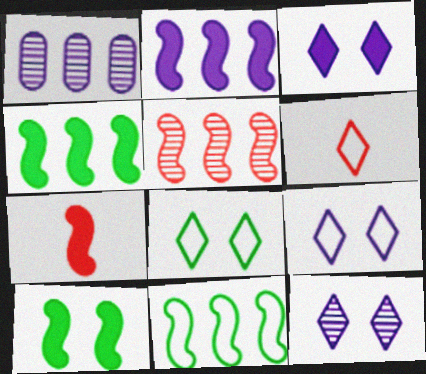[[1, 6, 10], 
[1, 7, 8], 
[2, 5, 11], 
[2, 7, 10], 
[3, 9, 12]]